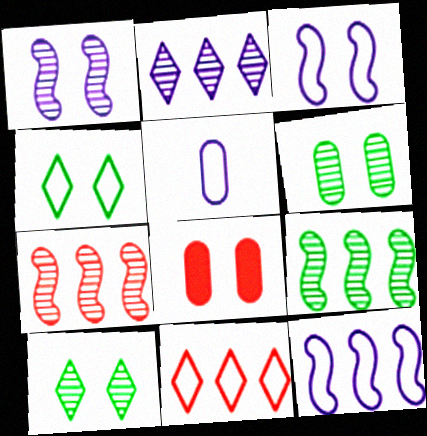[[1, 4, 8], 
[3, 8, 10]]